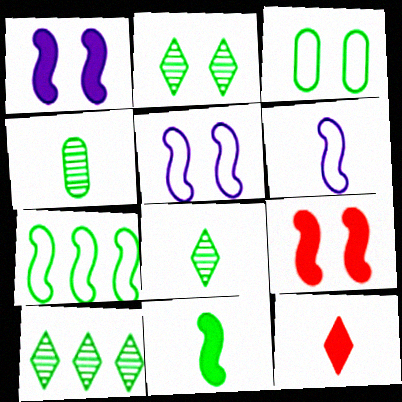[[2, 8, 10], 
[3, 10, 11], 
[4, 6, 12]]